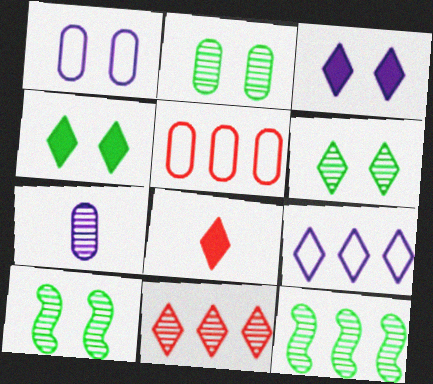[[1, 8, 12], 
[2, 6, 10], 
[6, 8, 9], 
[7, 10, 11]]